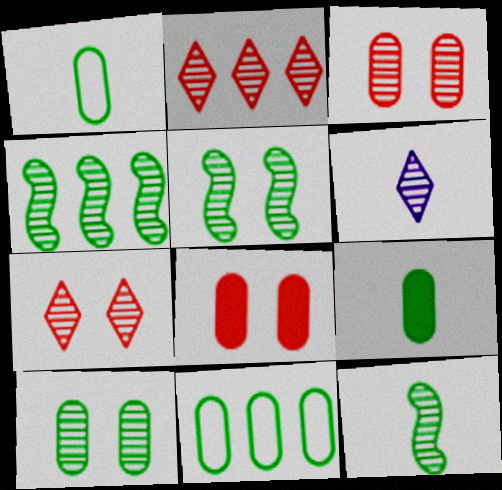[[3, 4, 6], 
[4, 5, 12], 
[9, 10, 11]]